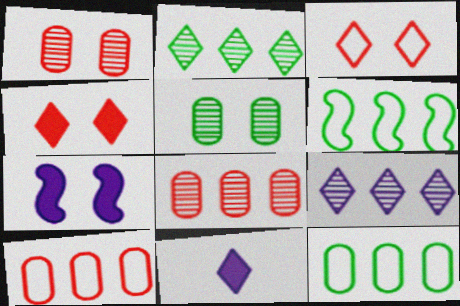[[1, 6, 11], 
[2, 3, 11], 
[3, 5, 7]]